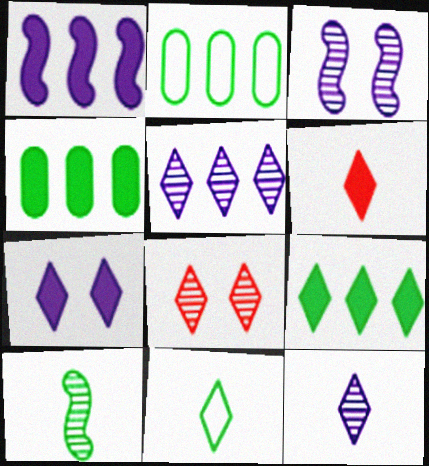[[2, 3, 6], 
[6, 7, 9], 
[6, 11, 12]]